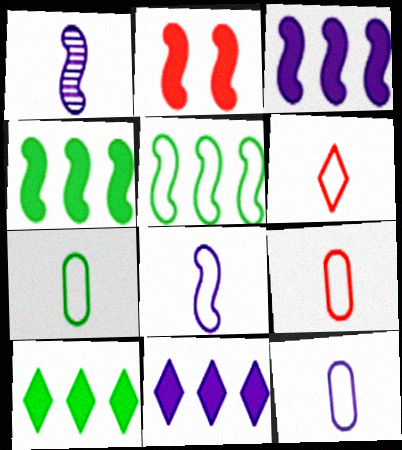[[1, 2, 5], 
[6, 7, 8], 
[7, 9, 12]]